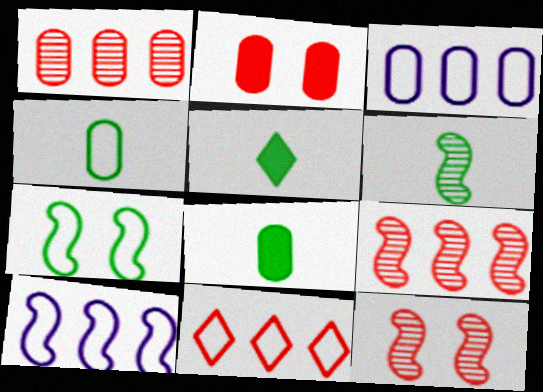[[3, 5, 12], 
[4, 5, 6]]